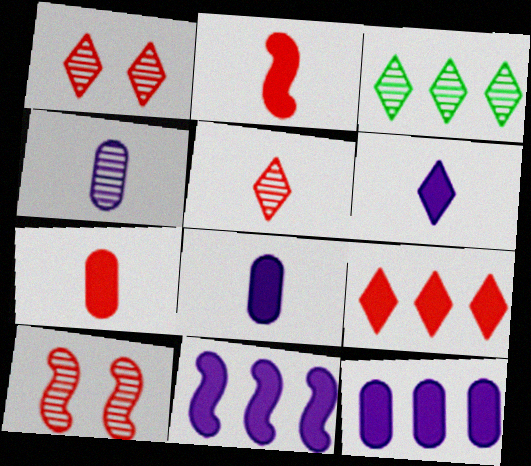[[3, 4, 10]]